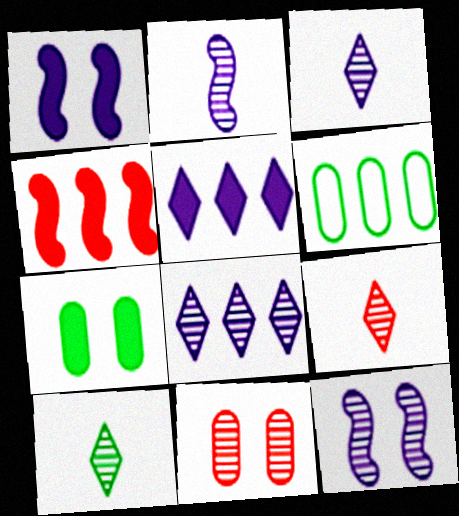[[1, 6, 9], 
[3, 9, 10], 
[4, 6, 8]]